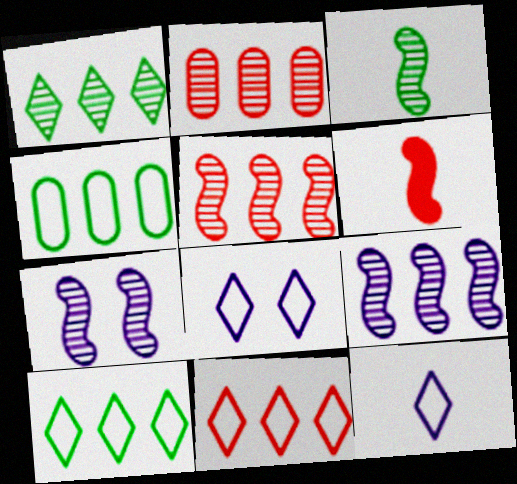[[1, 2, 9], 
[3, 5, 7]]